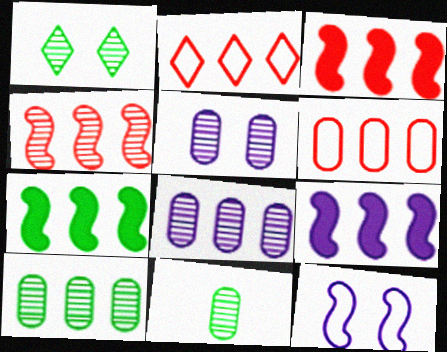[[2, 7, 8], 
[2, 9, 10], 
[3, 7, 9]]